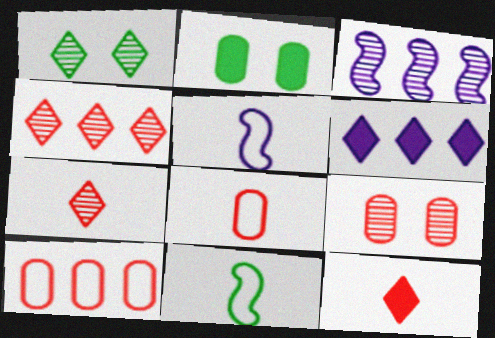[[2, 4, 5], 
[6, 9, 11]]